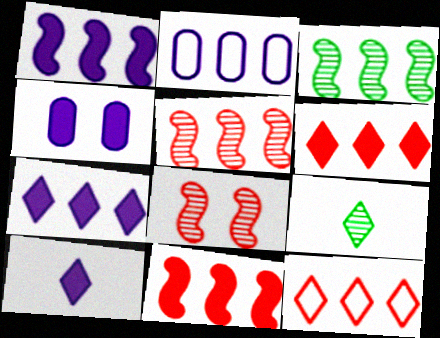[[1, 4, 10], 
[2, 3, 6]]